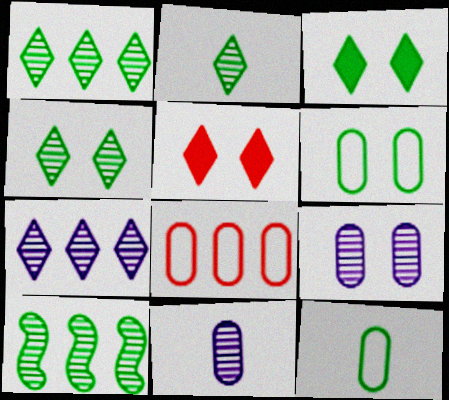[[1, 2, 4], 
[3, 10, 12]]